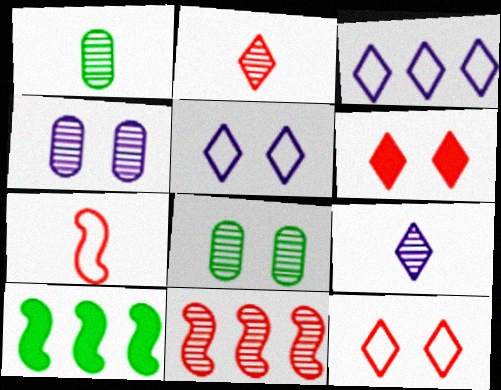[[8, 9, 11]]